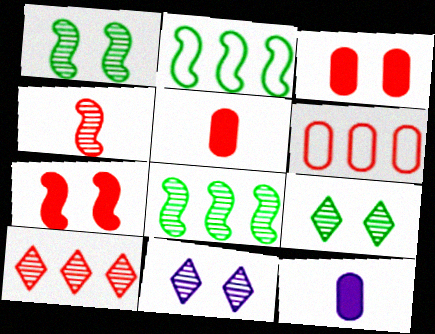[[2, 5, 11]]